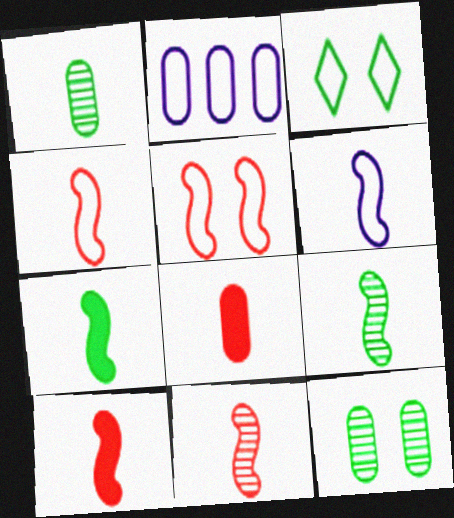[[2, 3, 4], 
[2, 8, 12], 
[4, 10, 11], 
[6, 7, 11], 
[6, 9, 10]]